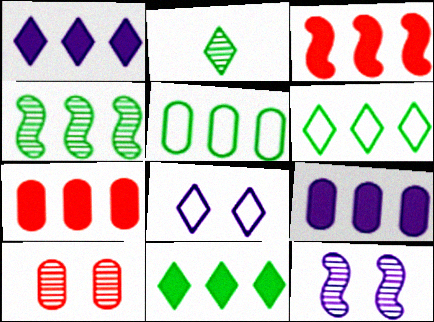[[3, 9, 11], 
[4, 5, 11]]